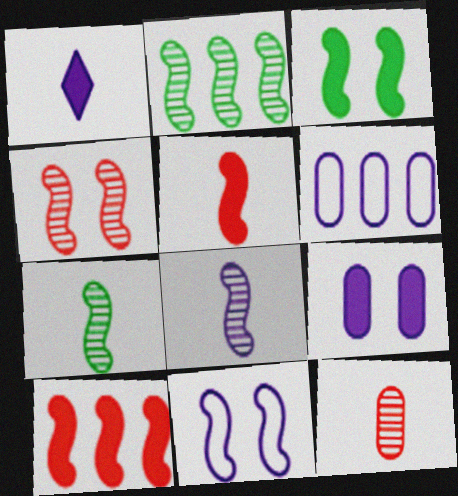[[2, 4, 8], 
[2, 5, 11], 
[3, 4, 11], 
[7, 10, 11]]